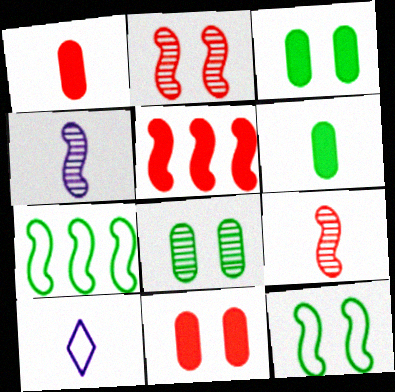[[4, 5, 12], 
[5, 8, 10], 
[6, 9, 10]]